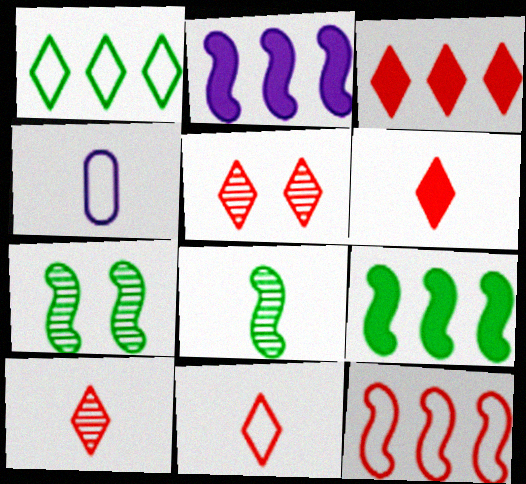[[3, 4, 7], 
[3, 5, 11], 
[4, 5, 9], 
[4, 6, 8], 
[6, 10, 11]]